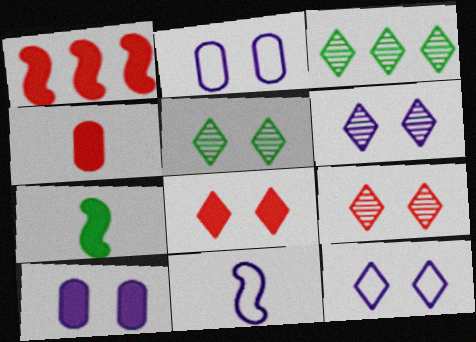[[1, 4, 8], 
[5, 6, 9], 
[5, 8, 12]]